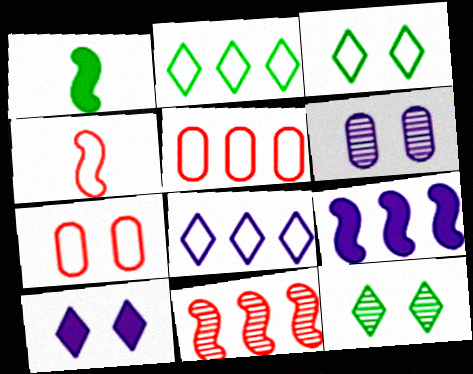[]